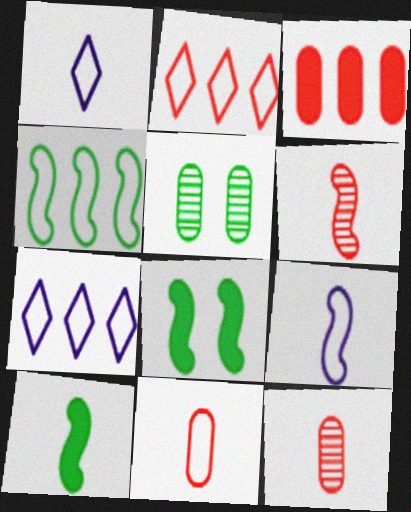[[1, 10, 12], 
[6, 9, 10], 
[7, 8, 12]]